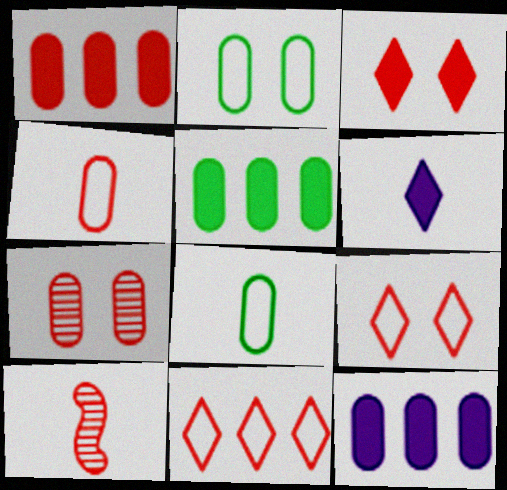[[1, 4, 7], 
[1, 5, 12], 
[1, 9, 10], 
[6, 8, 10], 
[7, 8, 12]]